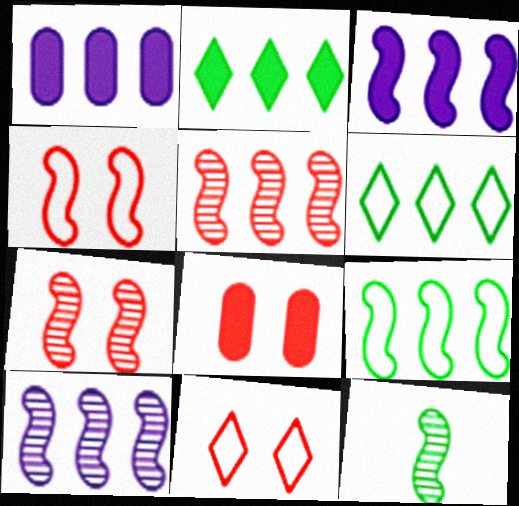[[1, 5, 6], 
[1, 11, 12], 
[3, 4, 12], 
[3, 5, 9], 
[7, 8, 11], 
[7, 10, 12]]